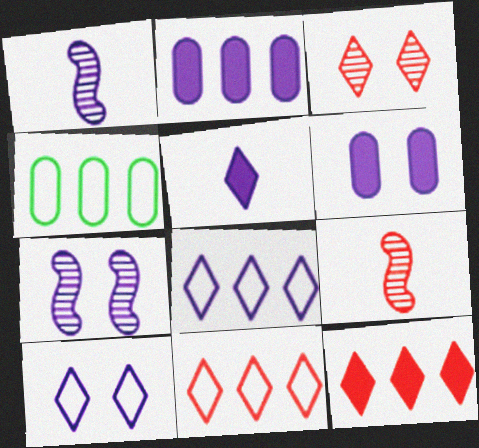[[1, 2, 10], 
[1, 6, 8], 
[6, 7, 10]]